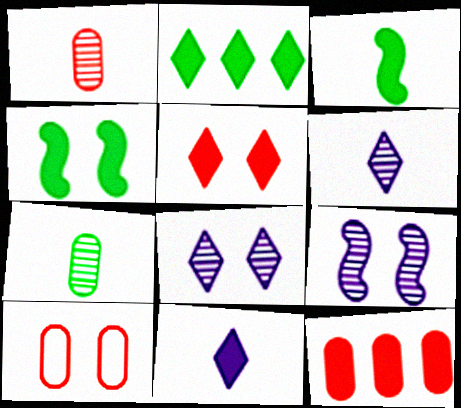[[1, 10, 12], 
[2, 5, 11], 
[4, 8, 10], 
[4, 11, 12]]